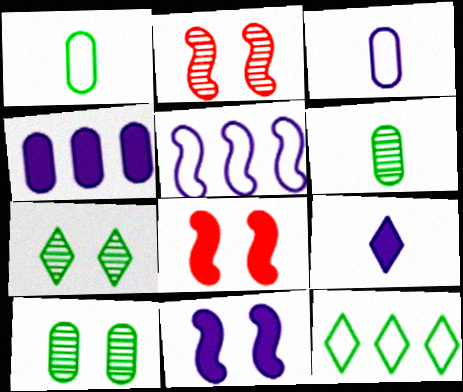[[4, 9, 11]]